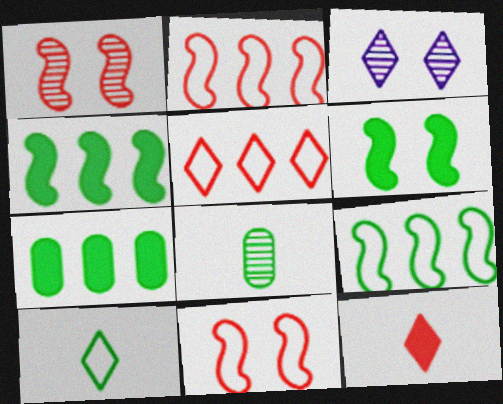[]